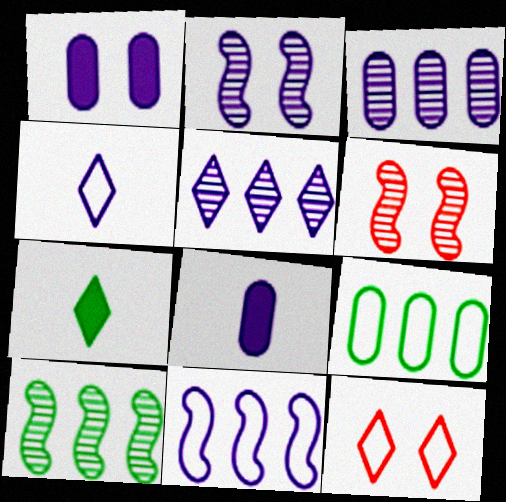[[5, 7, 12], 
[8, 10, 12]]